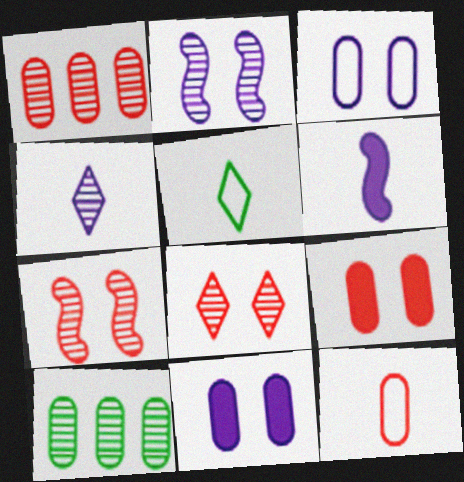[[1, 9, 12], 
[4, 7, 10], 
[10, 11, 12]]